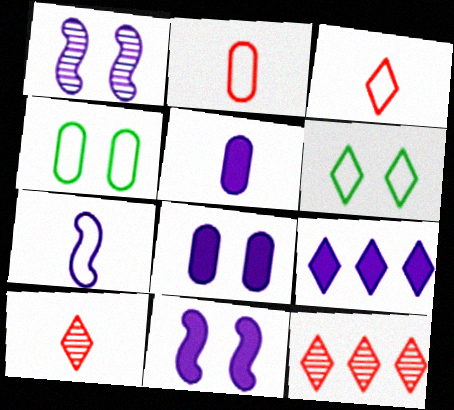[[5, 9, 11], 
[6, 9, 10]]